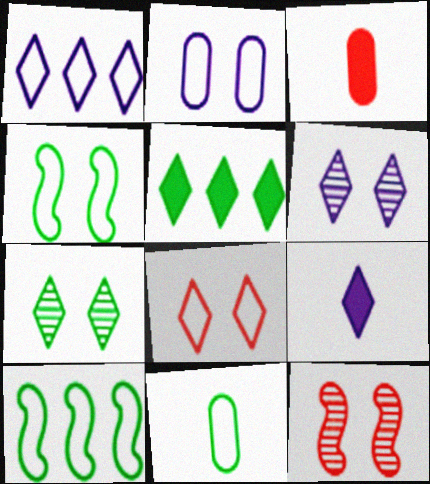[[1, 6, 9], 
[2, 4, 8], 
[3, 6, 10]]